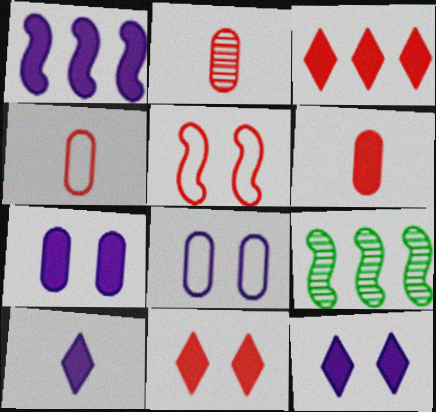[[1, 7, 10], 
[2, 3, 5], 
[2, 4, 6], 
[4, 9, 12]]